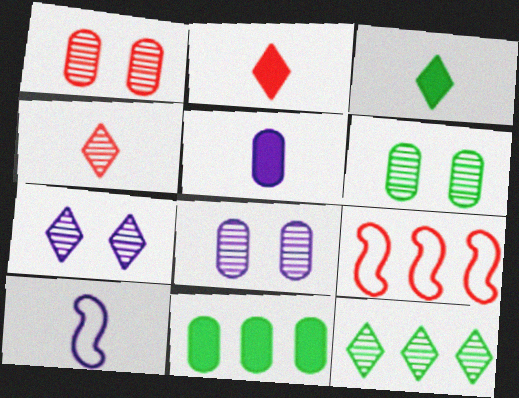[[1, 2, 9], 
[1, 6, 8], 
[3, 8, 9], 
[4, 7, 12]]